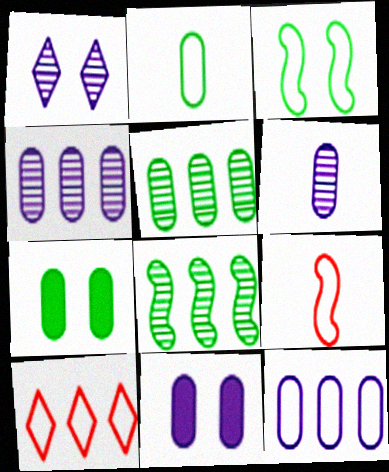[[2, 5, 7], 
[6, 11, 12]]